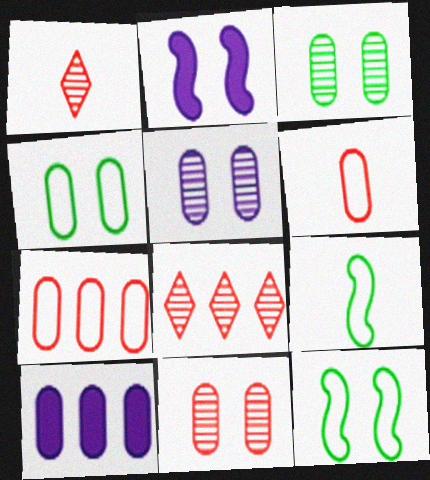[[1, 10, 12], 
[3, 5, 11], 
[3, 6, 10]]